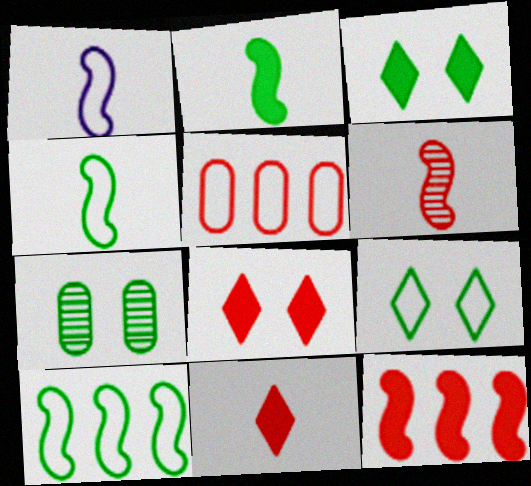[[1, 2, 6], 
[1, 5, 9], 
[5, 6, 8]]